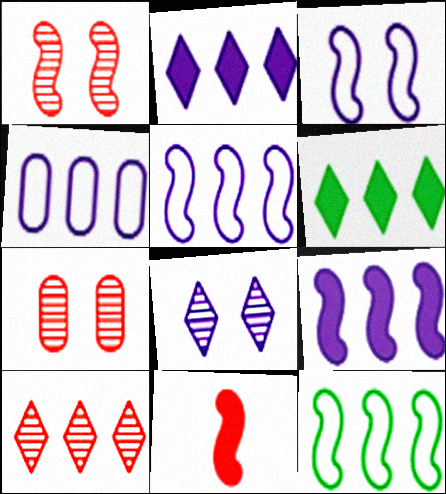[]